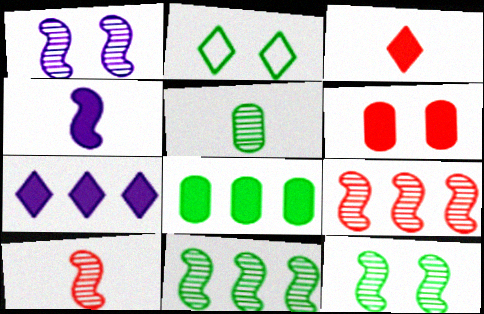[[1, 2, 6], 
[1, 10, 11]]